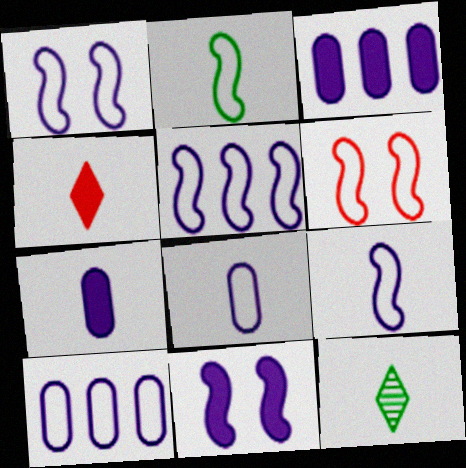[[1, 5, 9], 
[2, 5, 6], 
[3, 6, 12]]